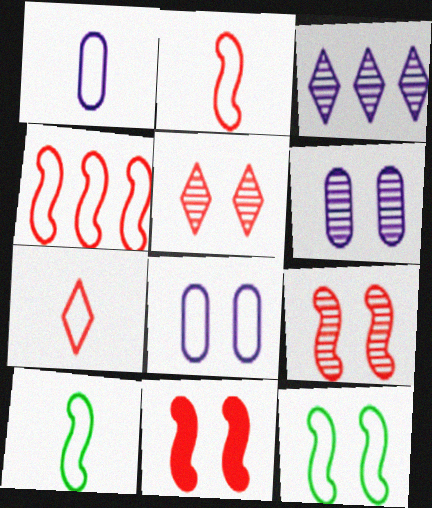[[1, 7, 10]]